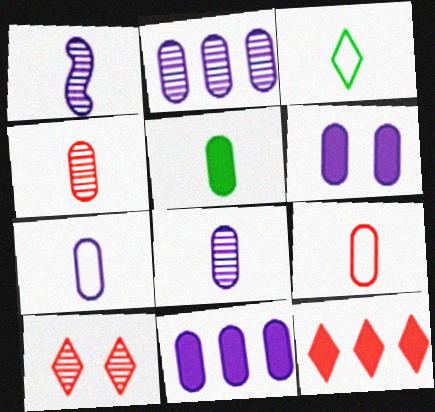[[2, 6, 7], 
[4, 5, 7], 
[5, 8, 9]]